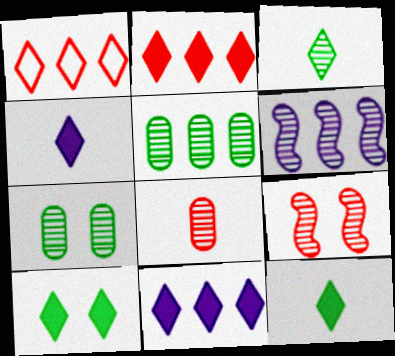[[2, 4, 10]]